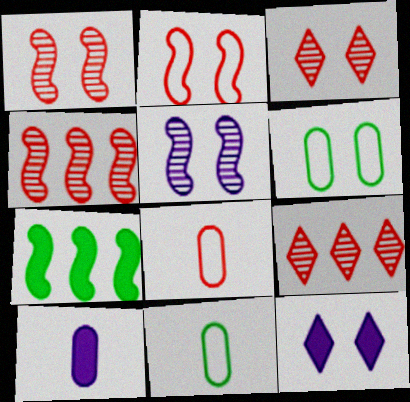[[1, 6, 12], 
[4, 11, 12]]